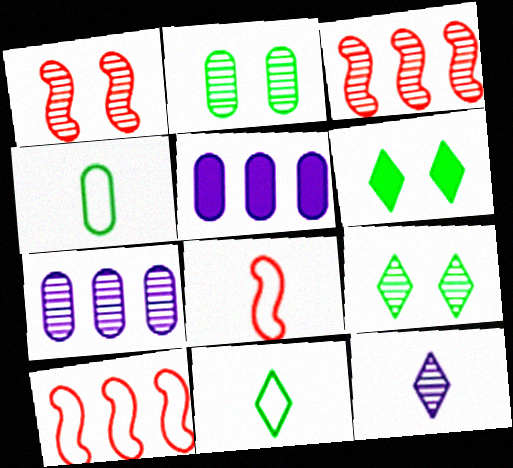[[1, 5, 11], 
[2, 3, 12], 
[5, 8, 9], 
[6, 7, 8]]